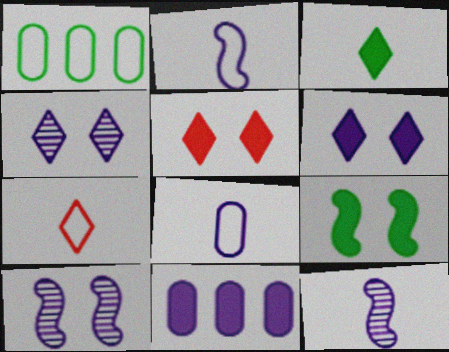[[1, 5, 12], 
[2, 4, 11]]